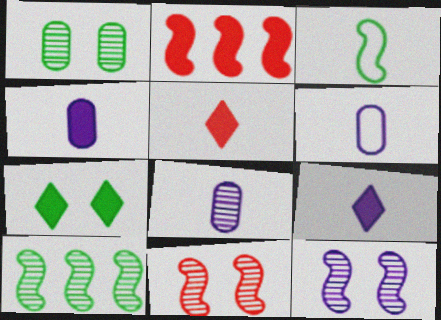[[2, 3, 12], 
[2, 4, 7], 
[3, 5, 8], 
[4, 6, 8]]